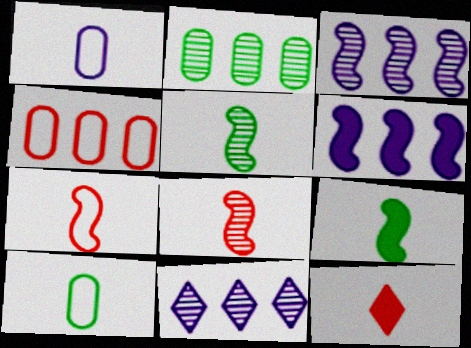[[1, 5, 12]]